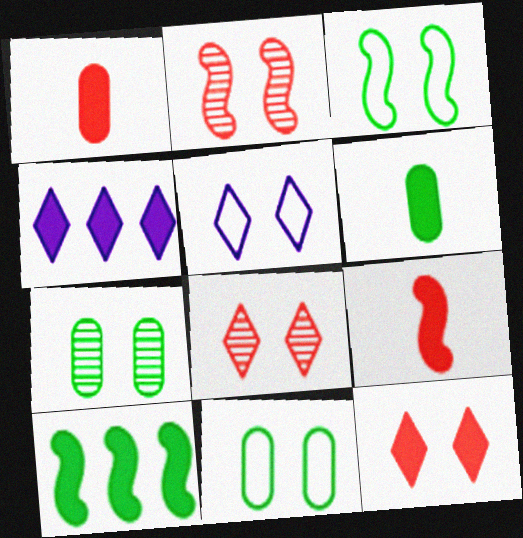[]